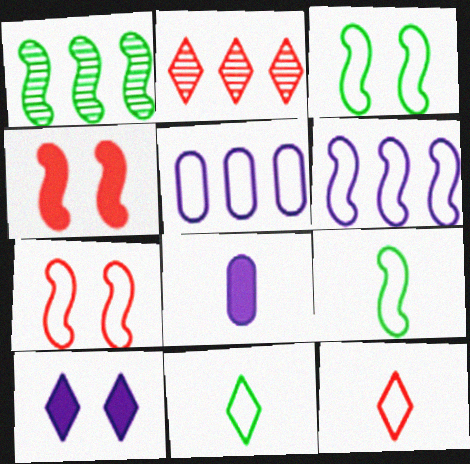[[2, 3, 8], 
[2, 10, 11], 
[3, 5, 12], 
[5, 7, 11], 
[6, 7, 9]]